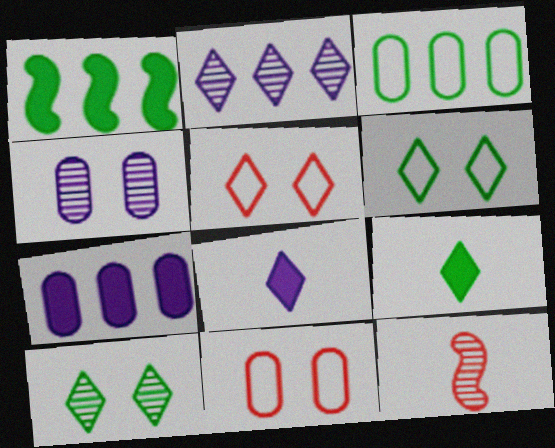[[2, 5, 9], 
[6, 7, 12]]